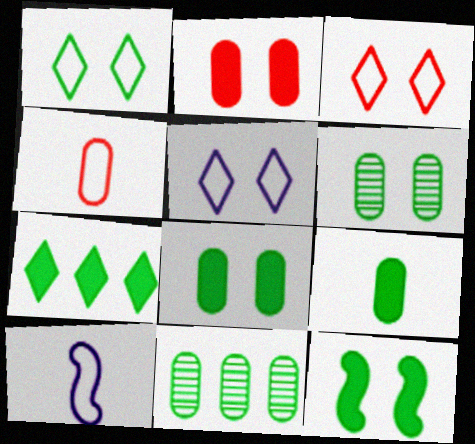[[1, 3, 5], 
[1, 6, 12], 
[7, 9, 12]]